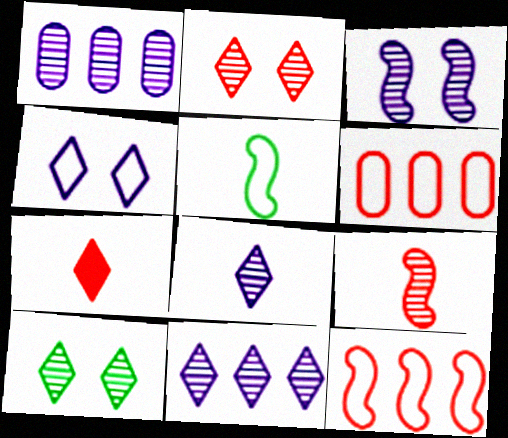[[1, 3, 8], 
[1, 9, 10], 
[4, 5, 6]]